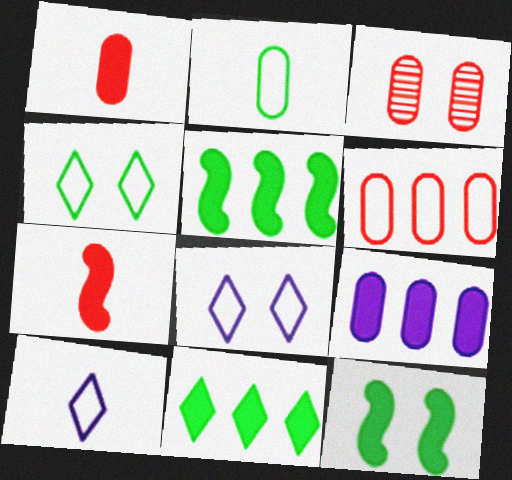[[1, 3, 6], 
[2, 3, 9], 
[3, 5, 10], 
[3, 8, 12]]